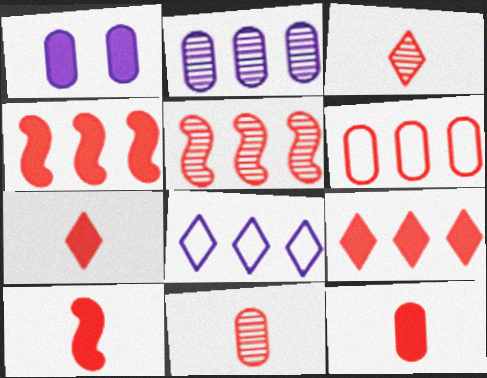[[5, 6, 9], 
[7, 10, 12]]